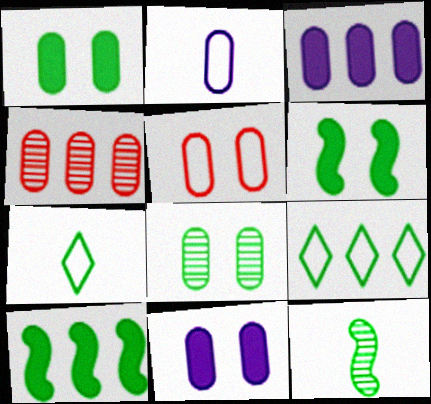[[1, 2, 4], 
[1, 9, 12], 
[5, 8, 11], 
[7, 8, 10]]